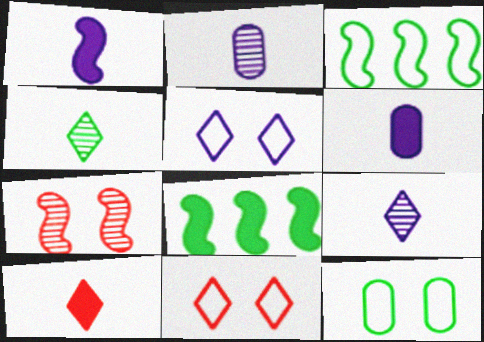[[1, 3, 7], 
[2, 8, 11], 
[4, 8, 12]]